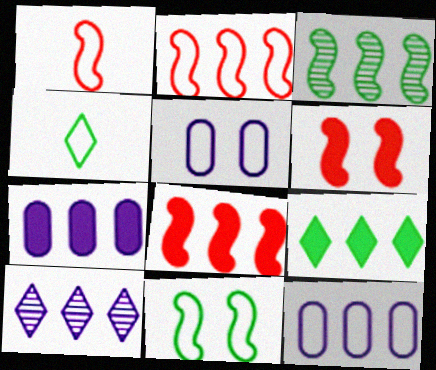[[2, 4, 5], 
[7, 8, 9]]